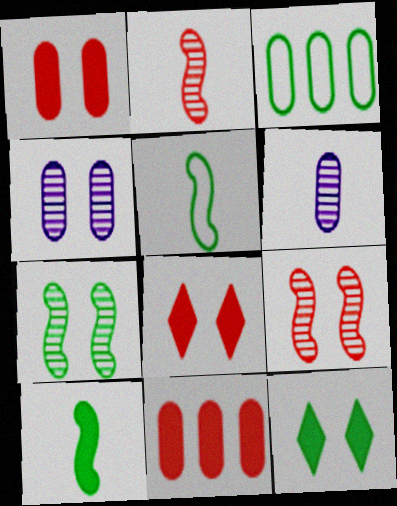[[1, 3, 6]]